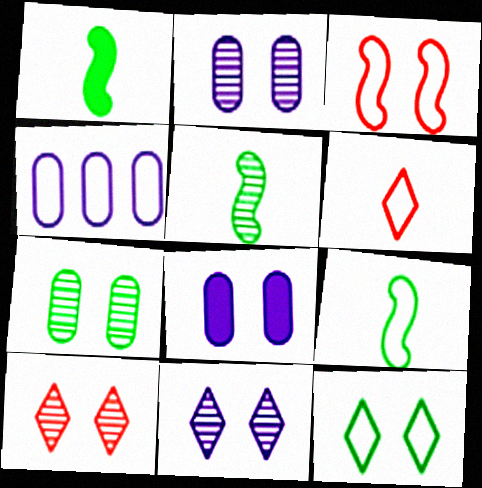[[1, 4, 10], 
[1, 5, 9]]